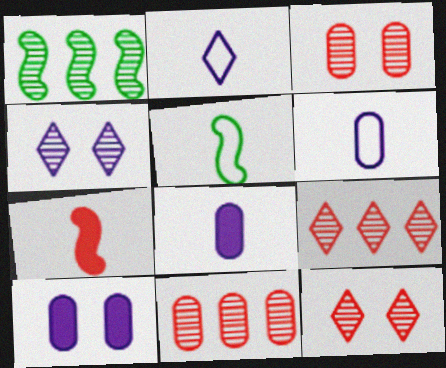[[5, 9, 10]]